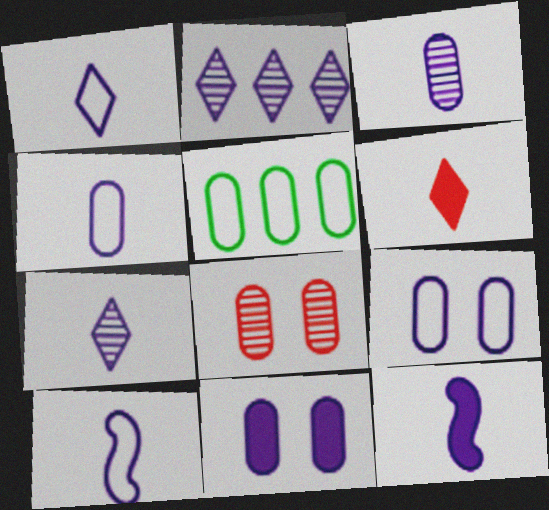[[1, 3, 12], 
[1, 4, 10], 
[2, 9, 12], 
[2, 10, 11], 
[4, 7, 12]]